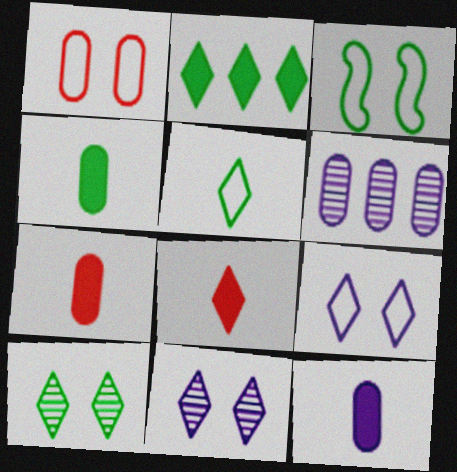[[1, 3, 9], 
[1, 4, 6], 
[2, 5, 10], 
[3, 6, 8], 
[4, 7, 12]]